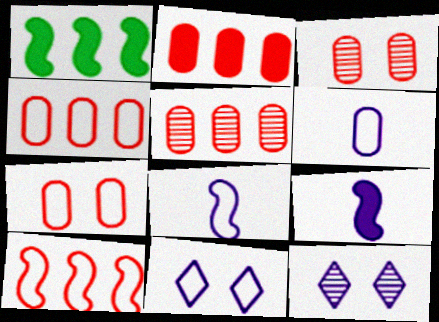[[2, 4, 5]]